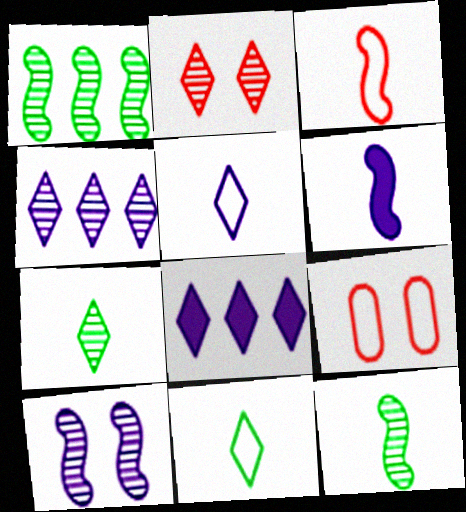[[2, 4, 7], 
[2, 8, 11], 
[3, 6, 12], 
[8, 9, 12]]